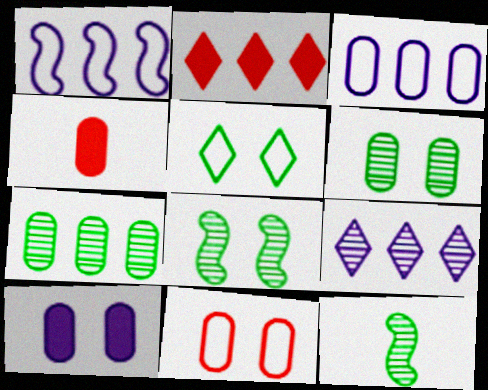[[1, 2, 7], 
[3, 4, 6], 
[6, 10, 11]]